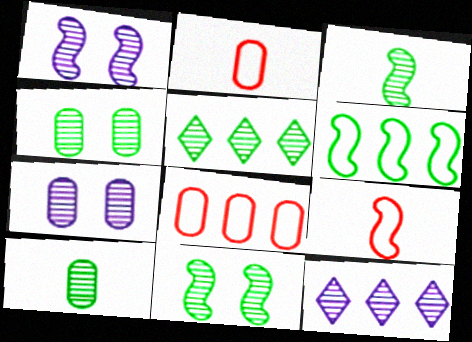[[3, 4, 5], 
[5, 10, 11]]